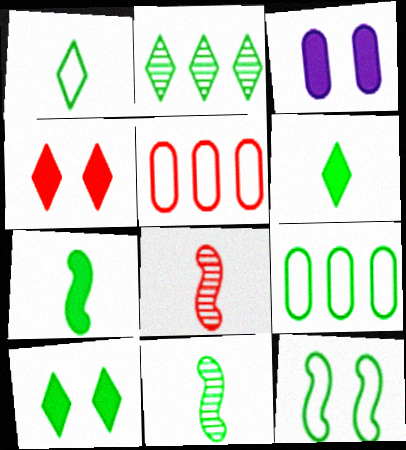[[1, 2, 10], 
[1, 9, 12], 
[4, 5, 8], 
[9, 10, 11]]